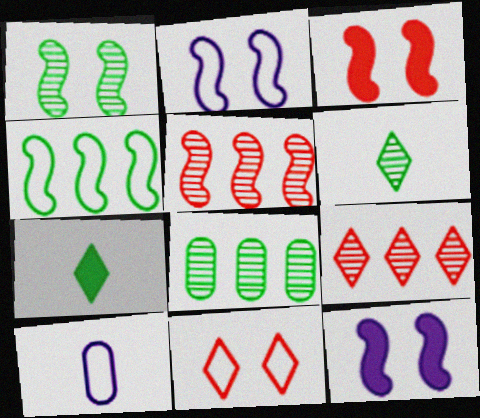[[1, 2, 3], 
[1, 6, 8], 
[4, 10, 11]]